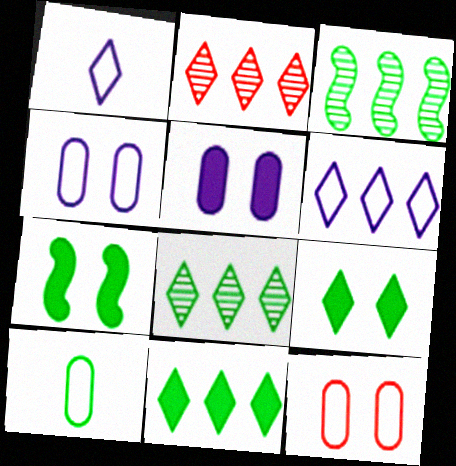[[1, 2, 9], 
[2, 6, 11], 
[3, 9, 10], 
[7, 8, 10]]